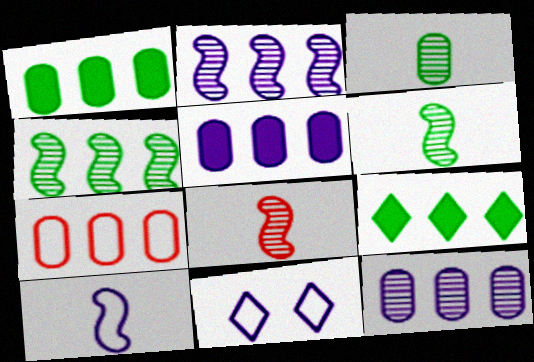[[1, 7, 12], 
[1, 8, 11], 
[2, 7, 9]]